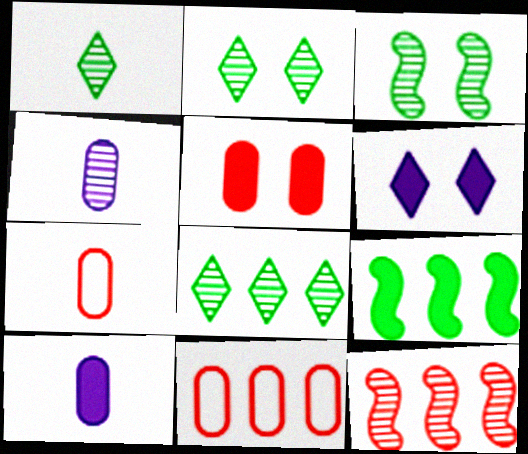[[1, 2, 8], 
[2, 4, 12]]